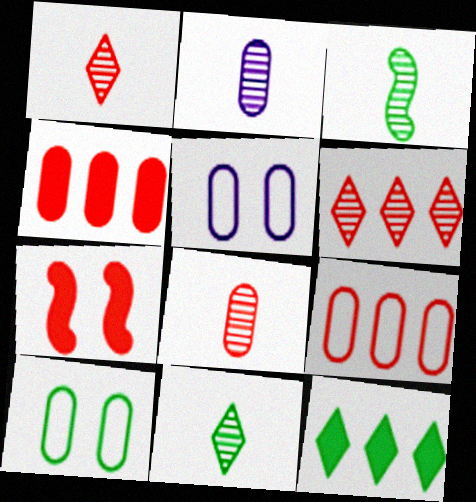[[1, 2, 3], 
[1, 7, 9], 
[2, 4, 10], 
[3, 10, 12]]